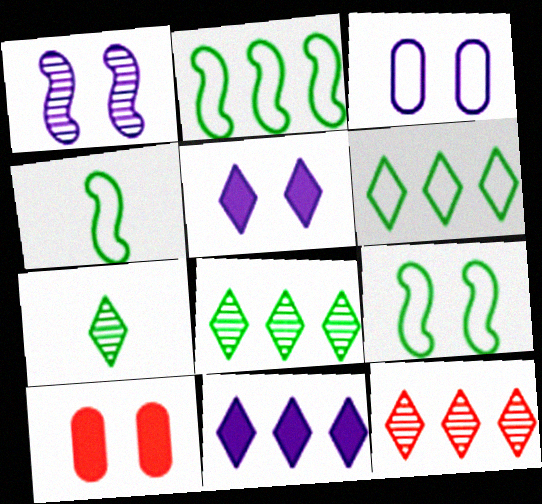[[1, 3, 5], 
[2, 4, 9], 
[6, 11, 12]]